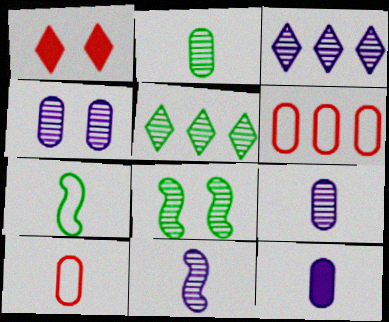[[2, 5, 8], 
[2, 10, 12], 
[3, 4, 11]]